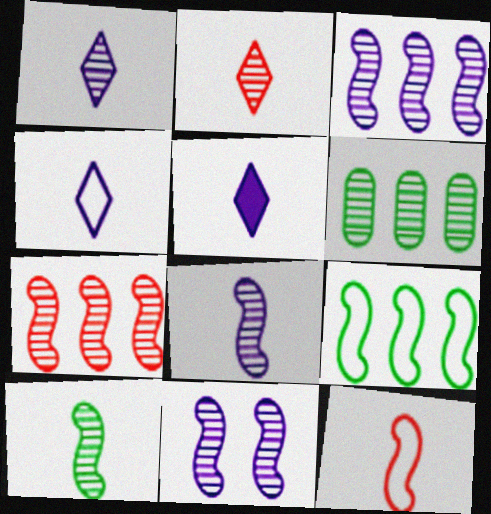[[1, 4, 5], 
[2, 6, 11], 
[3, 8, 11], 
[7, 10, 11]]